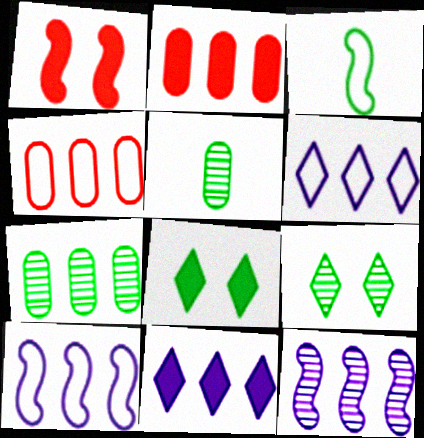[[1, 3, 12], 
[1, 5, 6], 
[3, 7, 8]]